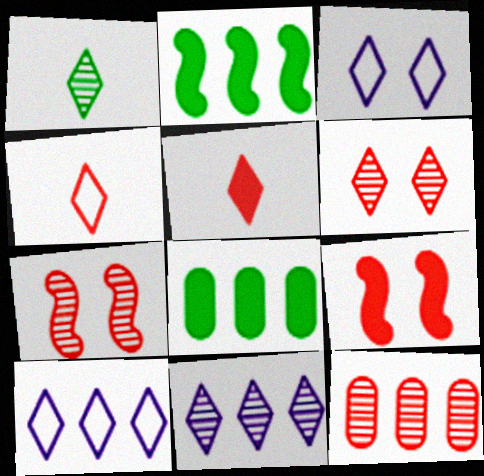[[1, 6, 11], 
[2, 10, 12], 
[4, 9, 12]]